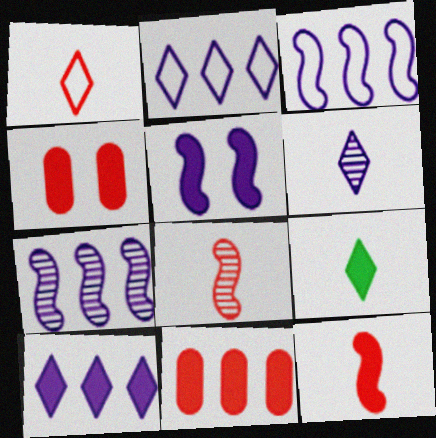[[1, 6, 9], 
[5, 9, 11]]